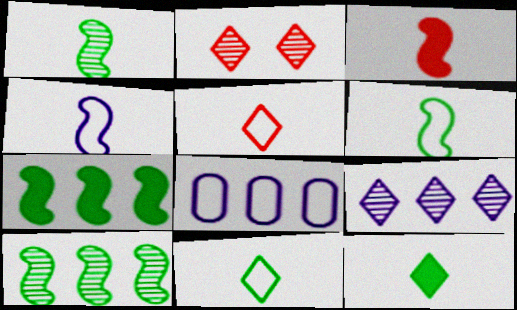[[1, 3, 4]]